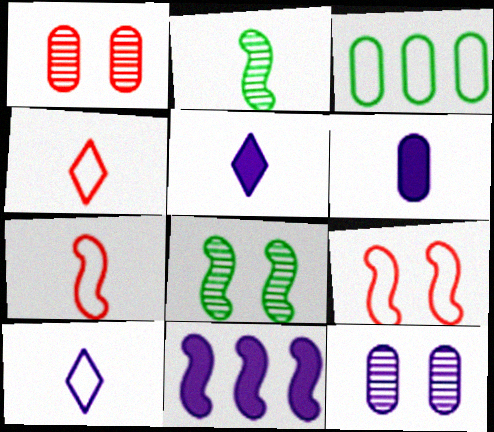[[1, 3, 6], 
[2, 4, 6], 
[2, 9, 11], 
[3, 9, 10], 
[7, 8, 11], 
[10, 11, 12]]